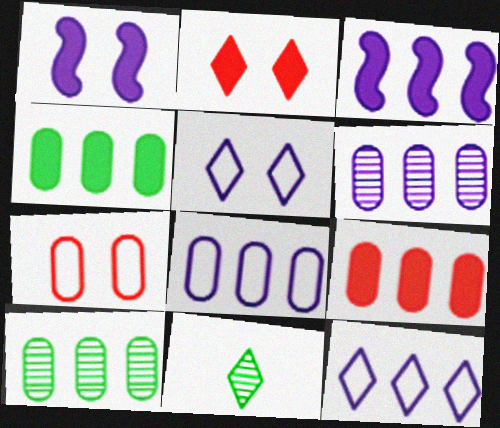[[2, 11, 12], 
[3, 6, 12], 
[3, 7, 11], 
[8, 9, 10]]